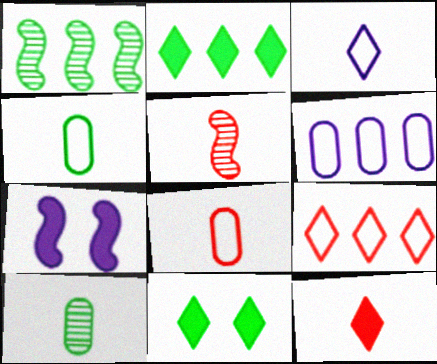[[1, 4, 11], 
[5, 6, 11], 
[5, 8, 12], 
[7, 9, 10]]